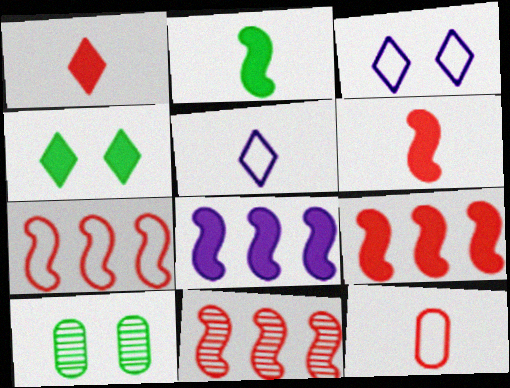[[5, 9, 10], 
[7, 9, 11]]